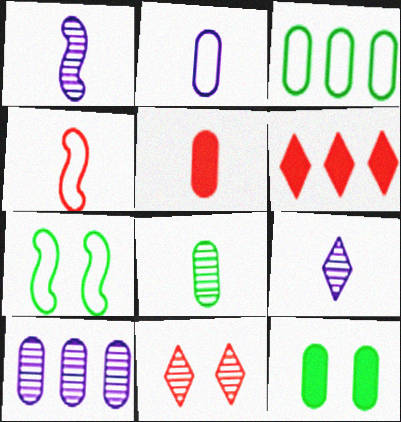[[2, 5, 8], 
[3, 8, 12]]